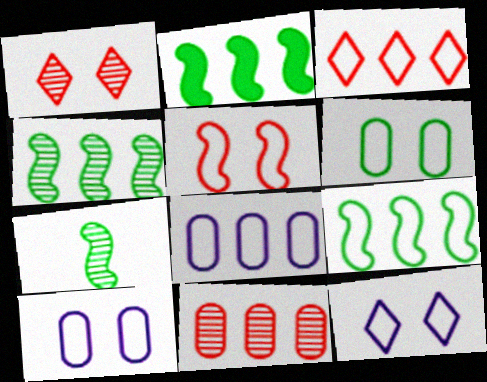[[2, 4, 9], 
[3, 8, 9], 
[5, 6, 12]]